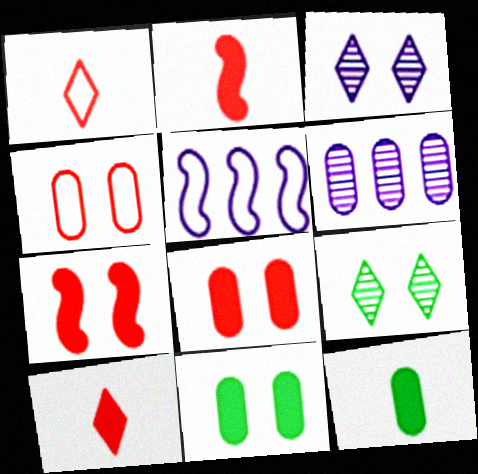[[4, 6, 12]]